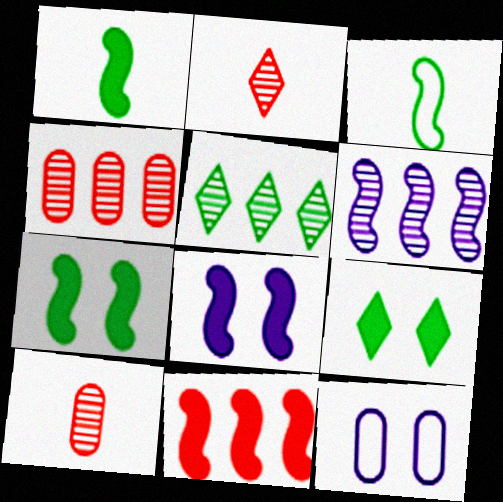[[1, 8, 11], 
[4, 5, 6]]